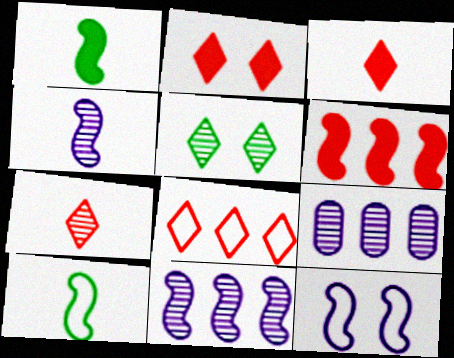[[2, 7, 8], 
[2, 9, 10]]